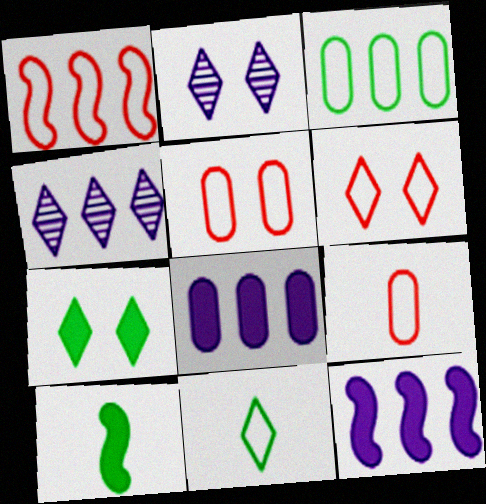[[1, 6, 9], 
[2, 6, 7], 
[4, 5, 10]]